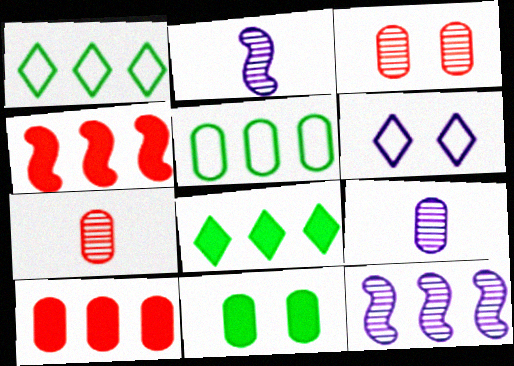[[1, 10, 12]]